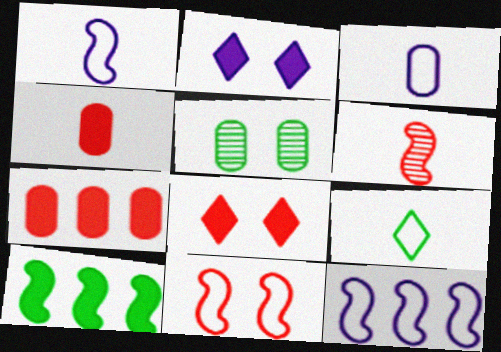[[2, 4, 10], 
[2, 5, 11], 
[3, 5, 7], 
[5, 9, 10]]